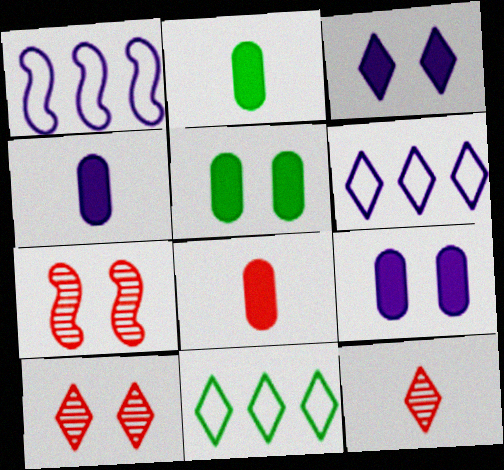[[1, 2, 10], 
[1, 5, 12], 
[2, 4, 8], 
[2, 6, 7], 
[3, 11, 12], 
[4, 7, 11]]